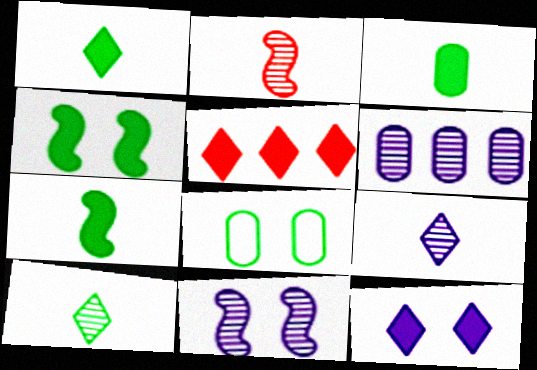[[1, 3, 7], 
[1, 5, 12], 
[6, 9, 11]]